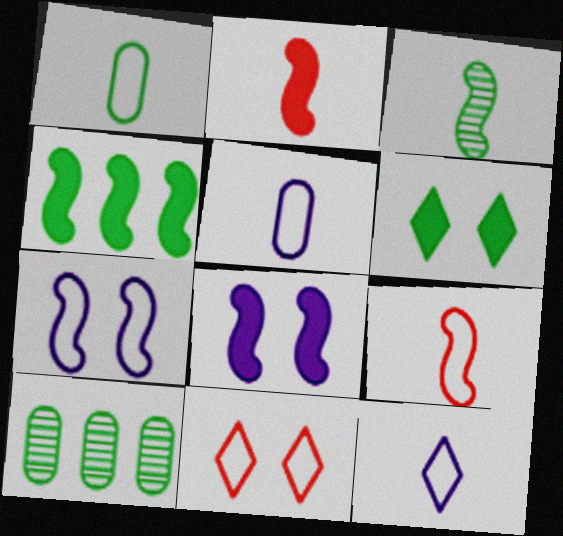[[1, 9, 12], 
[2, 4, 8]]